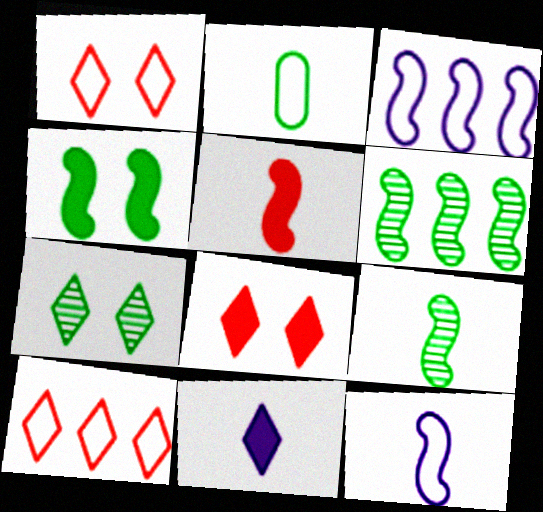[[1, 2, 3], 
[5, 9, 12], 
[7, 10, 11]]